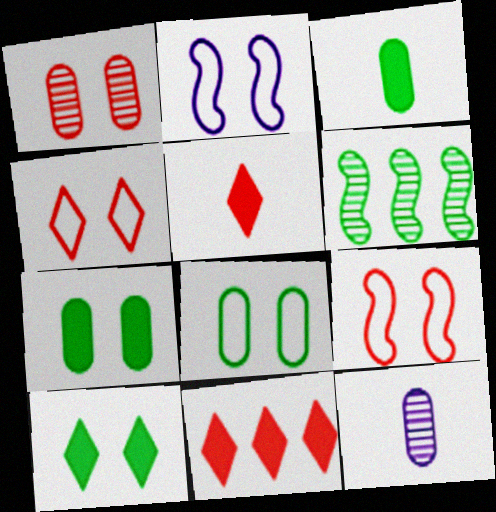[[1, 2, 10], 
[2, 4, 8]]